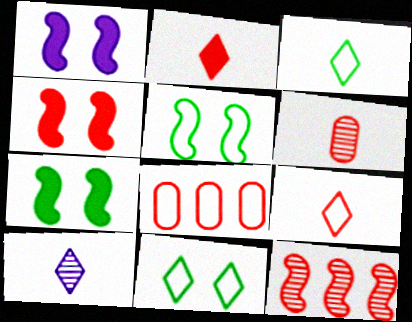[[1, 4, 7], 
[2, 3, 10], 
[7, 8, 10]]